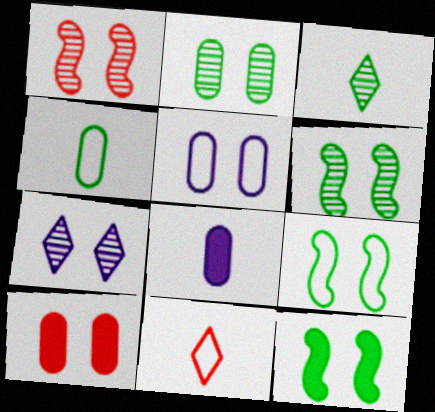[[1, 2, 7], 
[2, 5, 10], 
[6, 9, 12], 
[7, 9, 10]]